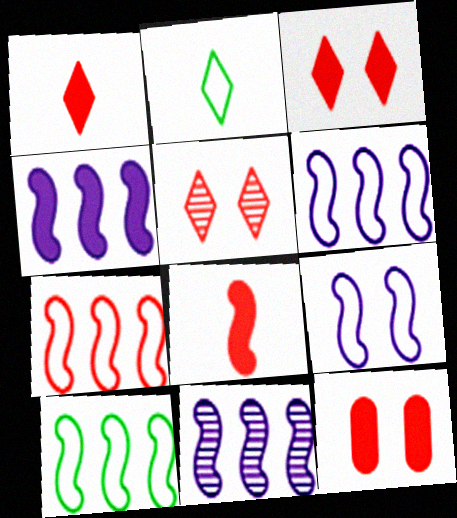[[2, 11, 12], 
[4, 6, 11], 
[6, 7, 10]]